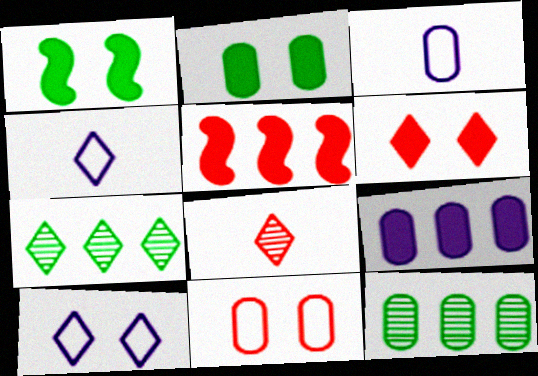[[4, 6, 7], 
[5, 8, 11]]